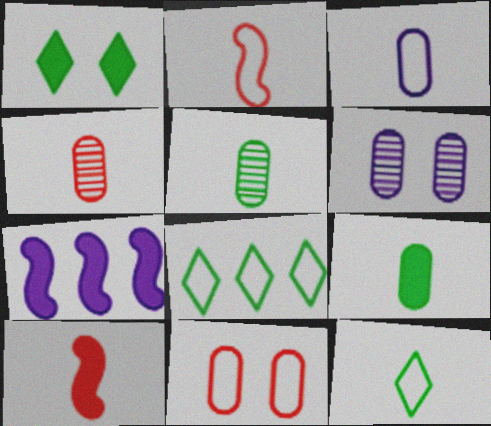[[2, 3, 12], 
[3, 4, 9], 
[6, 8, 10]]